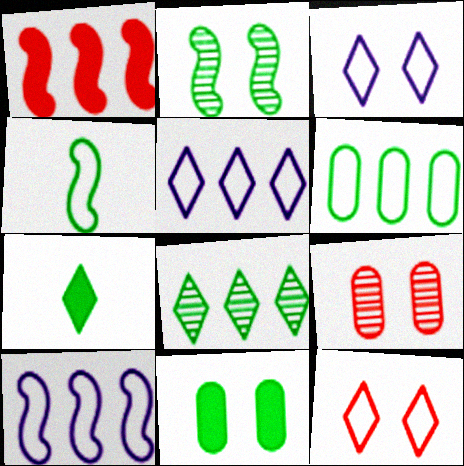[[2, 6, 7], 
[4, 8, 11], 
[7, 9, 10]]